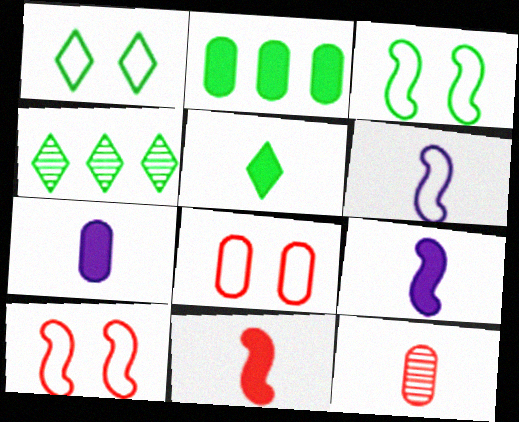[[1, 4, 5], 
[4, 7, 10], 
[4, 8, 9], 
[5, 6, 12], 
[5, 7, 11]]